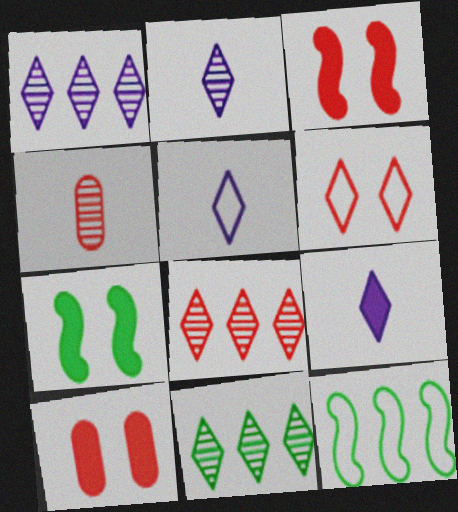[[1, 8, 11], 
[2, 5, 9], 
[2, 10, 12], 
[6, 9, 11]]